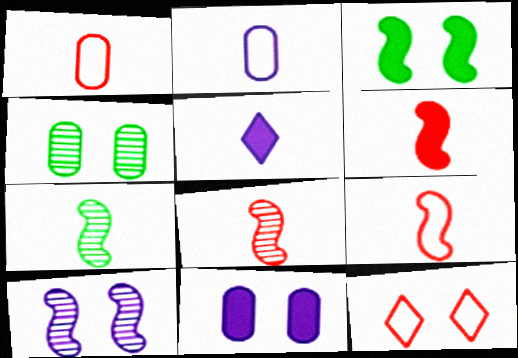[[1, 5, 7], 
[6, 8, 9]]